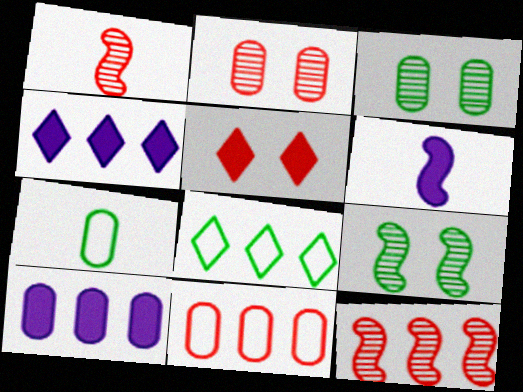[[1, 5, 11], 
[2, 6, 8], 
[2, 7, 10], 
[8, 10, 12]]